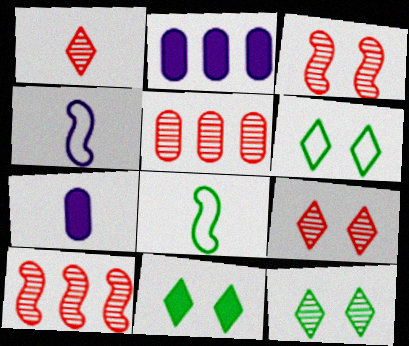[[1, 3, 5], 
[1, 7, 8], 
[2, 8, 9], 
[4, 5, 11], 
[6, 7, 10], 
[6, 11, 12]]